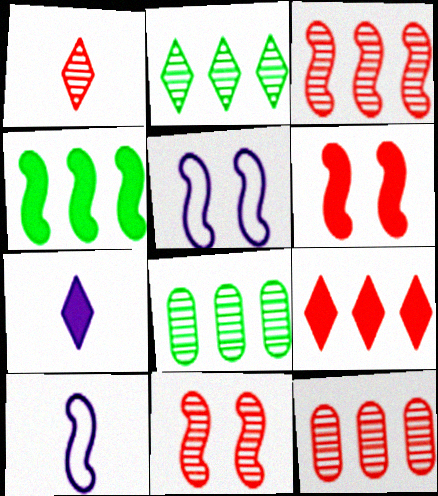[[1, 11, 12], 
[4, 10, 11]]